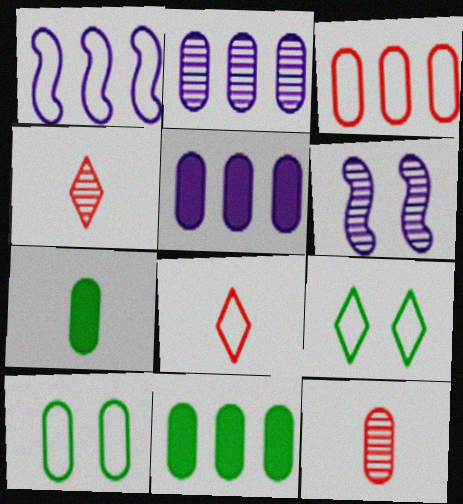[[1, 8, 10], 
[2, 3, 11], 
[5, 10, 12], 
[6, 8, 11]]